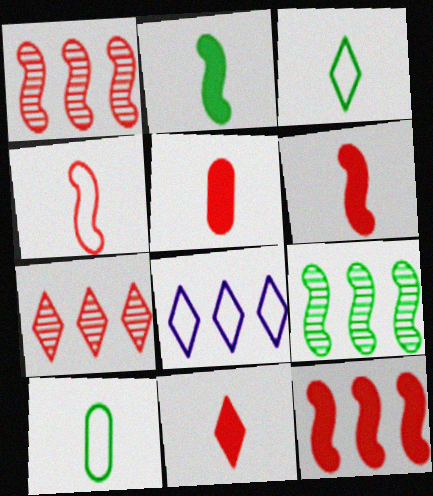[[5, 6, 11]]